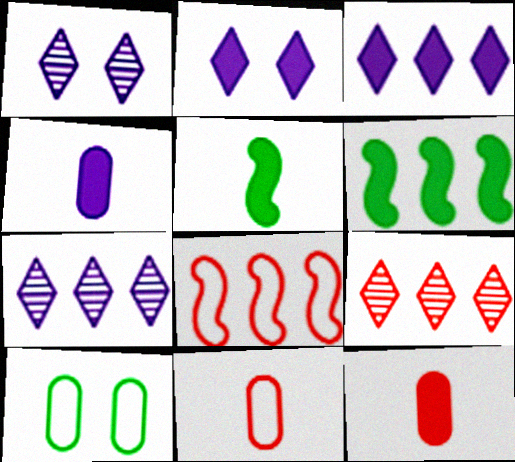[[1, 6, 11], 
[2, 6, 12]]